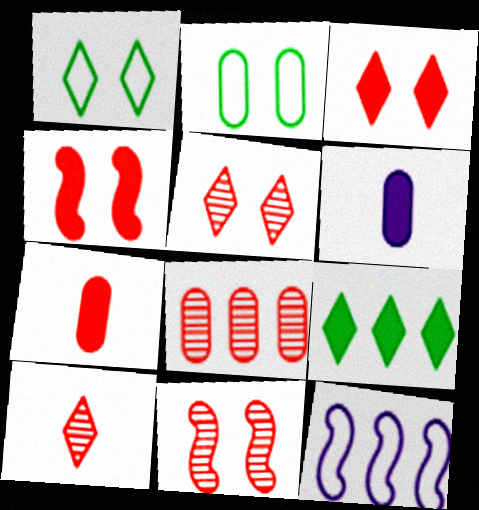[[2, 6, 8], 
[4, 6, 9], 
[8, 9, 12], 
[8, 10, 11]]